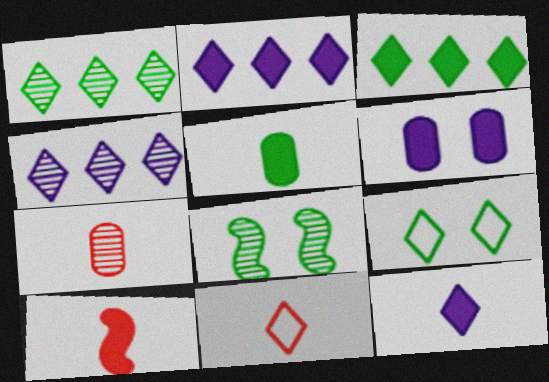[[3, 6, 10], 
[4, 7, 8], 
[5, 10, 12], 
[7, 10, 11]]